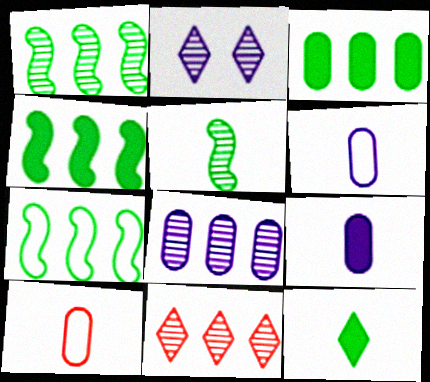[[1, 4, 7], 
[1, 8, 11], 
[2, 4, 10]]